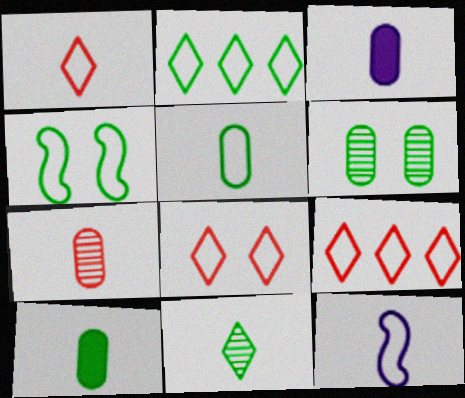[[1, 5, 12], 
[1, 8, 9], 
[2, 4, 5], 
[3, 5, 7]]